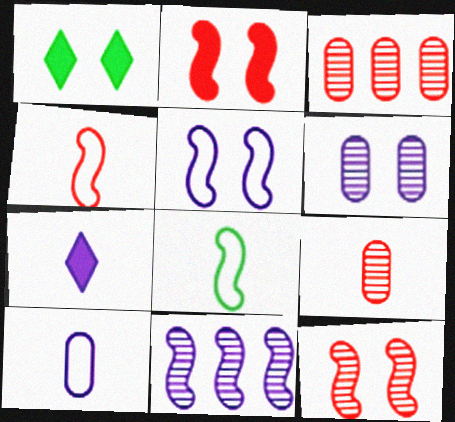[[2, 8, 11], 
[7, 8, 9]]